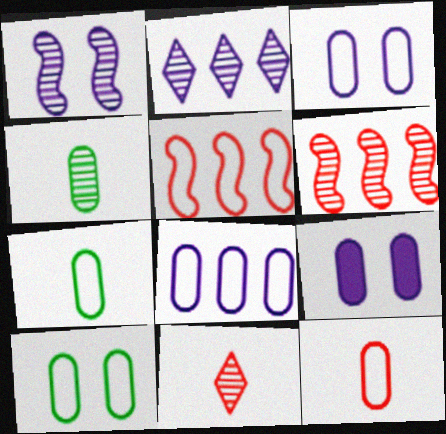[[8, 10, 12]]